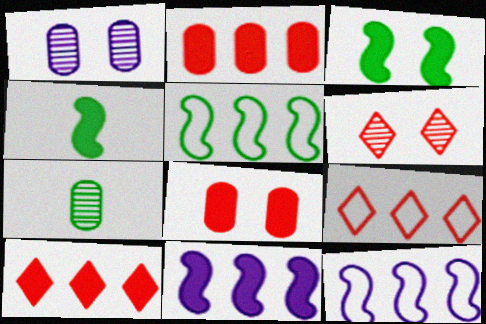[[1, 4, 9]]